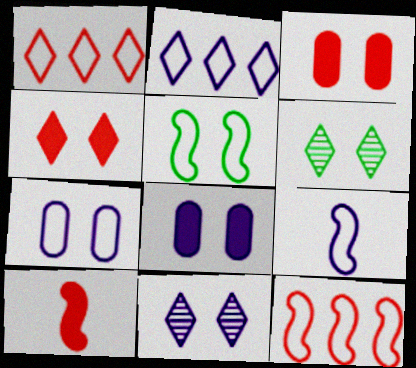[[2, 7, 9], 
[3, 5, 11], 
[5, 9, 12]]